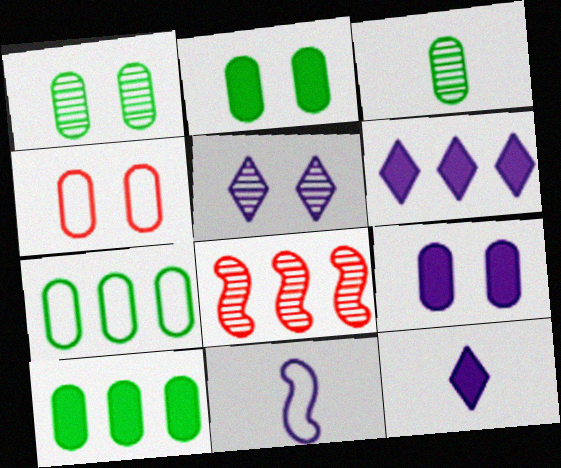[[1, 4, 9], 
[2, 3, 7], 
[3, 5, 8], 
[6, 7, 8]]